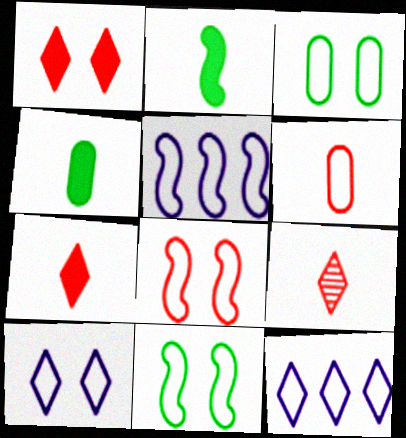[[3, 8, 10], 
[6, 11, 12]]